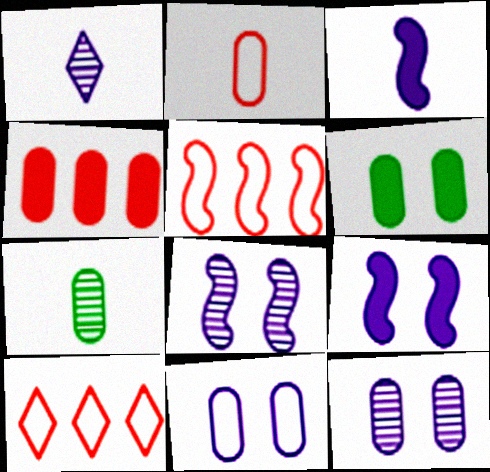[[1, 5, 6], 
[4, 7, 11], 
[7, 9, 10]]